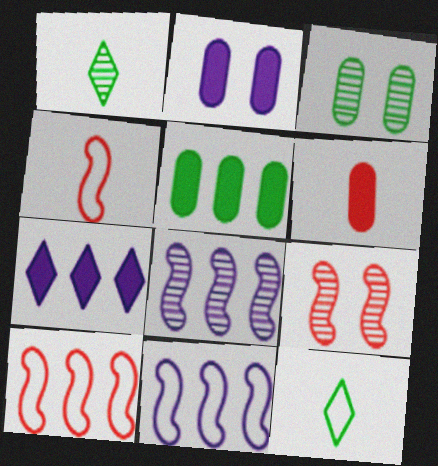[[1, 2, 10], 
[2, 5, 6], 
[3, 4, 7]]